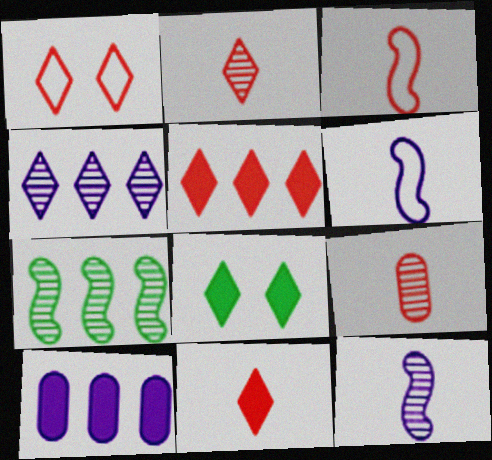[[1, 2, 5], 
[3, 9, 11]]